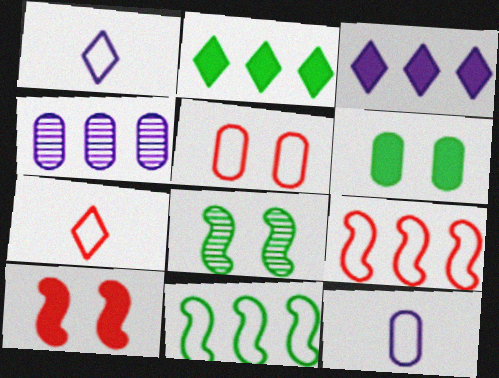[[1, 5, 11], 
[2, 4, 9], 
[5, 7, 9]]